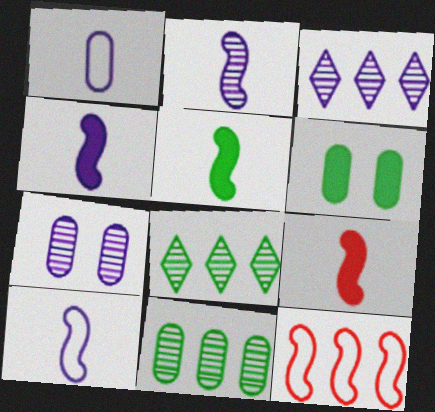[[2, 3, 7], 
[2, 4, 10], 
[4, 5, 9]]